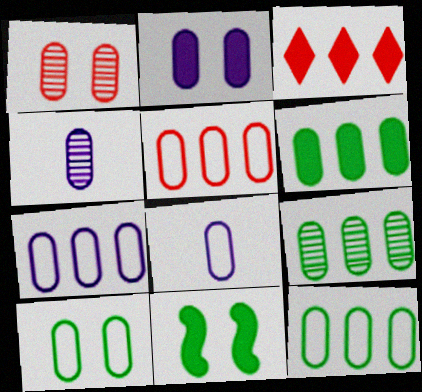[[1, 2, 10], 
[1, 4, 9], 
[1, 6, 8], 
[2, 4, 7], 
[5, 7, 12], 
[5, 8, 10], 
[6, 9, 12]]